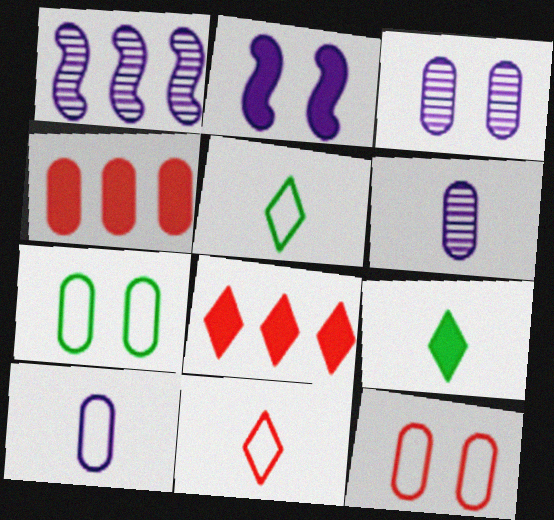[[1, 9, 12], 
[2, 4, 9], 
[4, 6, 7]]